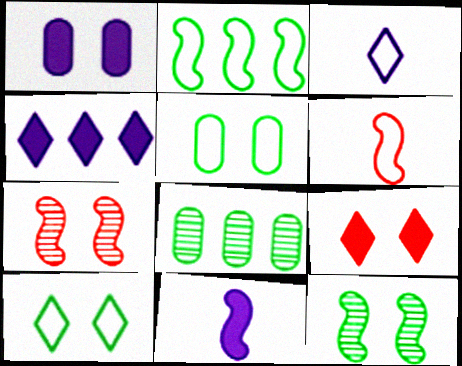[[1, 4, 11], 
[1, 7, 10], 
[2, 7, 11]]